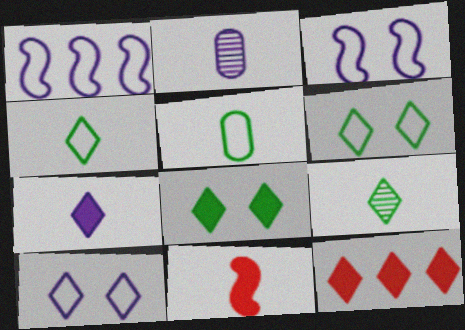[[2, 4, 11], 
[7, 8, 12], 
[9, 10, 12]]